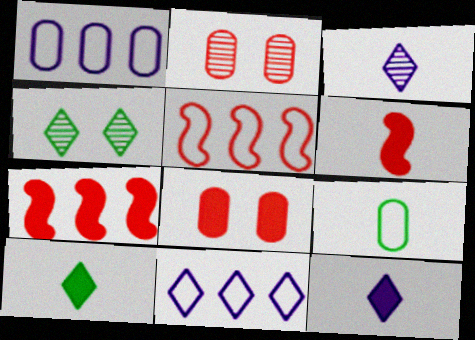[[1, 4, 6], 
[3, 6, 9]]